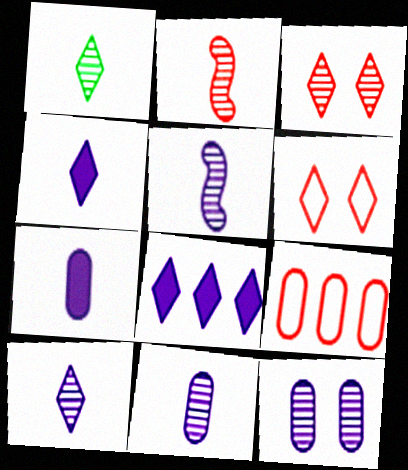[[1, 2, 11], 
[1, 6, 8], 
[5, 10, 11]]